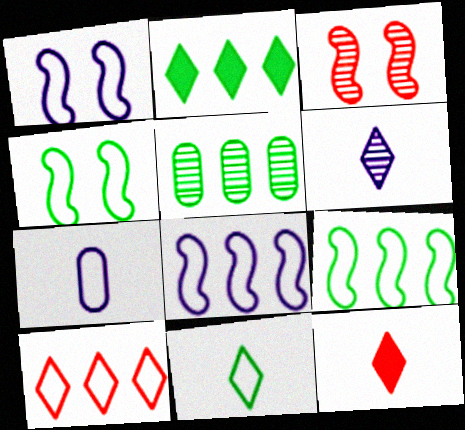[[1, 5, 12], 
[2, 3, 7], 
[2, 5, 9], 
[3, 5, 6], 
[4, 7, 10], 
[6, 11, 12]]